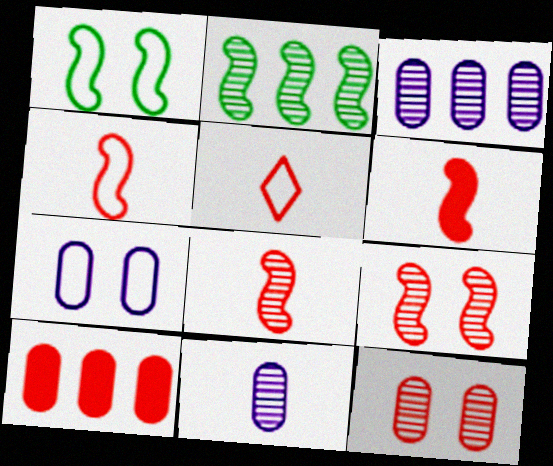[[4, 6, 8], 
[5, 9, 10]]